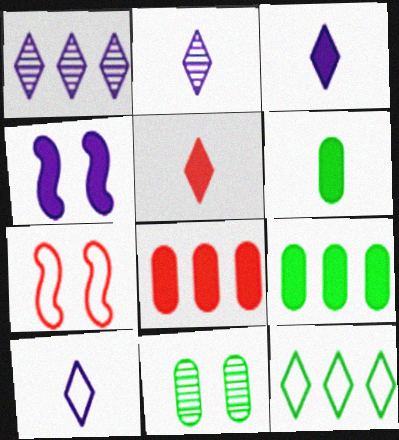[[1, 6, 7], 
[2, 3, 10], 
[2, 7, 9], 
[4, 5, 9]]